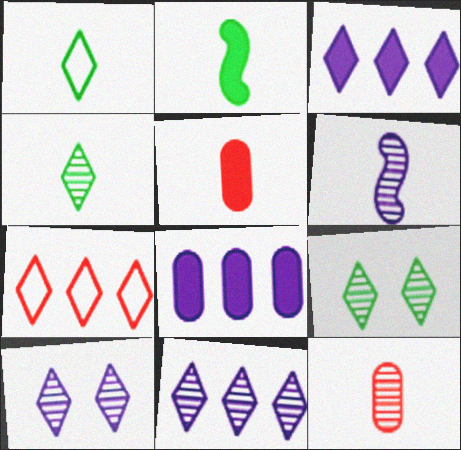[[1, 5, 6], 
[4, 6, 12]]